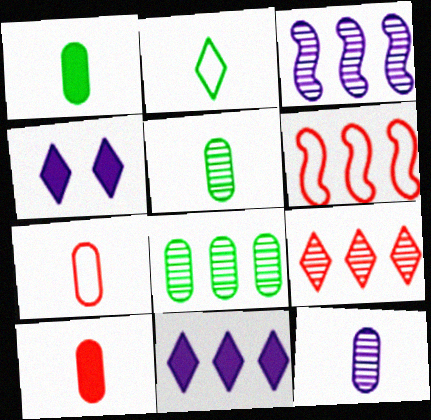[[1, 7, 12], 
[2, 4, 9], 
[3, 8, 9], 
[4, 5, 6], 
[6, 8, 11]]